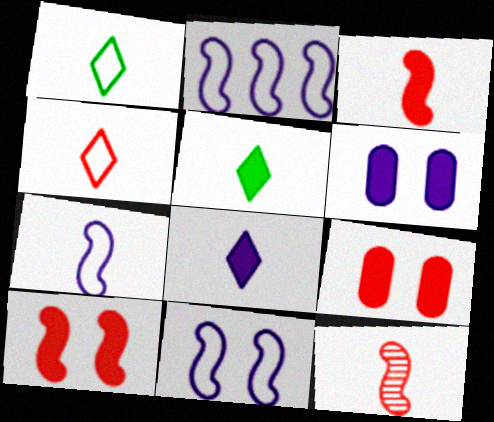[[2, 7, 11]]